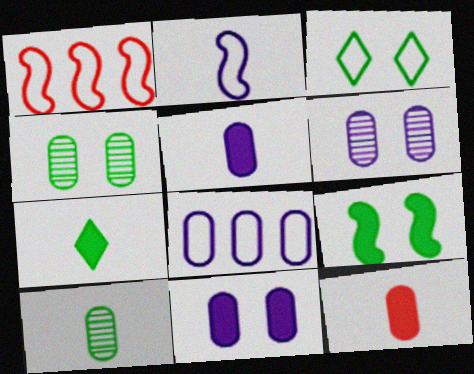[[1, 6, 7], 
[3, 4, 9], 
[4, 8, 12], 
[5, 6, 8]]